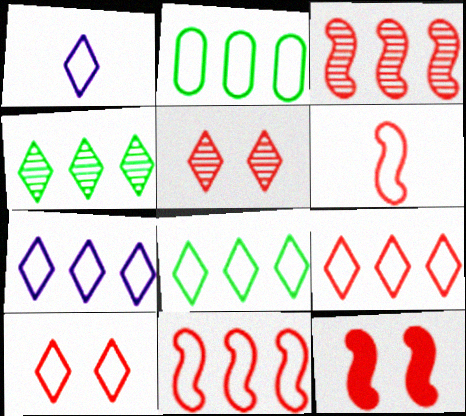[[1, 8, 10], 
[2, 7, 11], 
[3, 6, 12], 
[7, 8, 9]]